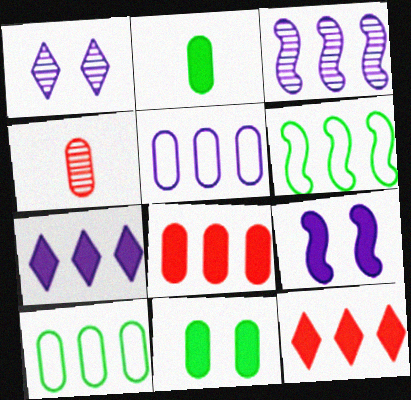[[2, 9, 12], 
[3, 5, 7], 
[3, 10, 12], 
[4, 5, 11]]